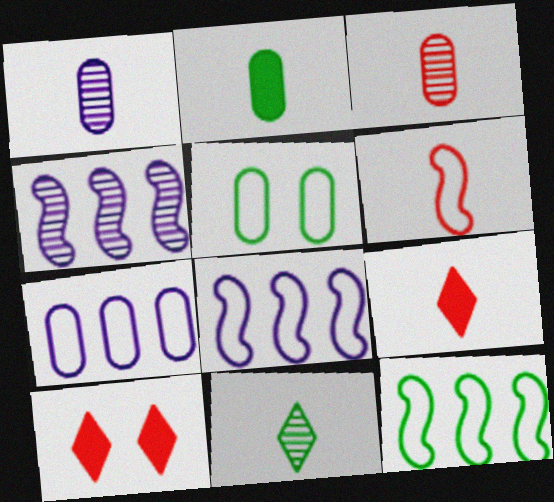[[1, 10, 12], 
[3, 6, 9], 
[4, 5, 9]]